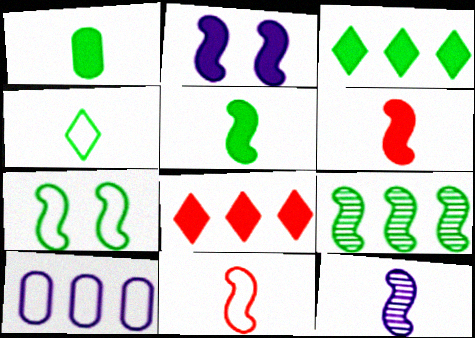[[1, 2, 8], 
[2, 9, 11], 
[5, 7, 9], 
[5, 11, 12], 
[8, 9, 10]]